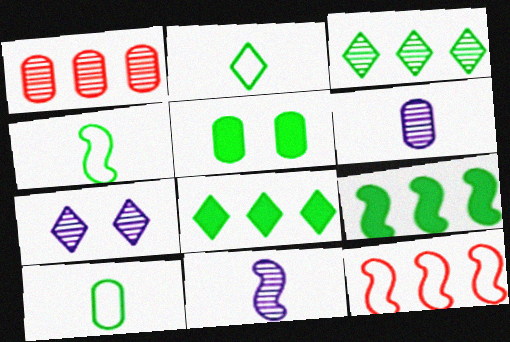[[2, 4, 10], 
[3, 4, 5]]